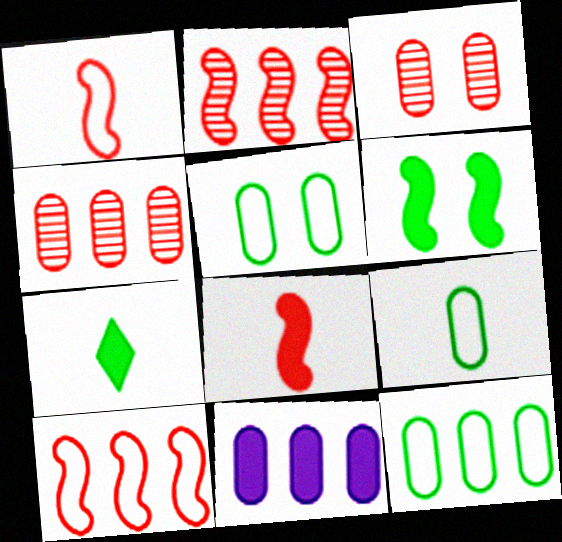[[3, 9, 11], 
[4, 11, 12], 
[5, 9, 12]]